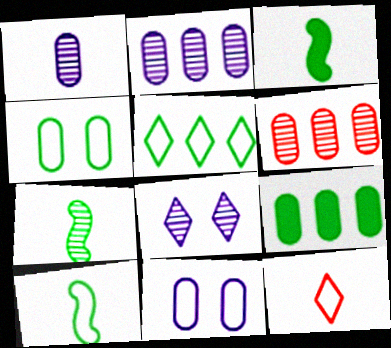[[1, 3, 12], 
[3, 7, 10], 
[4, 5, 10], 
[6, 7, 8]]